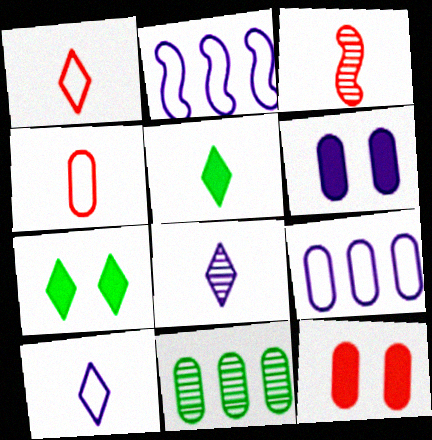[[1, 5, 8], 
[2, 6, 8], 
[3, 7, 9], 
[4, 6, 11]]